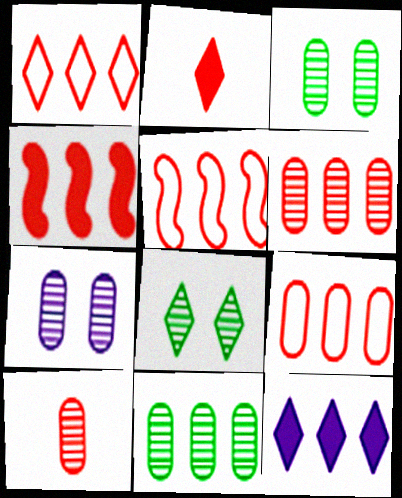[[1, 4, 6], 
[1, 5, 9], 
[5, 11, 12], 
[7, 10, 11]]